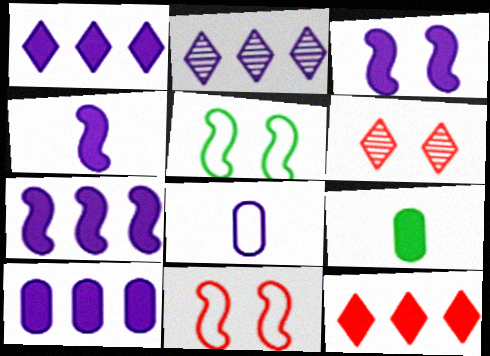[[1, 7, 10], 
[2, 3, 8], 
[2, 9, 11], 
[3, 4, 7], 
[3, 9, 12]]